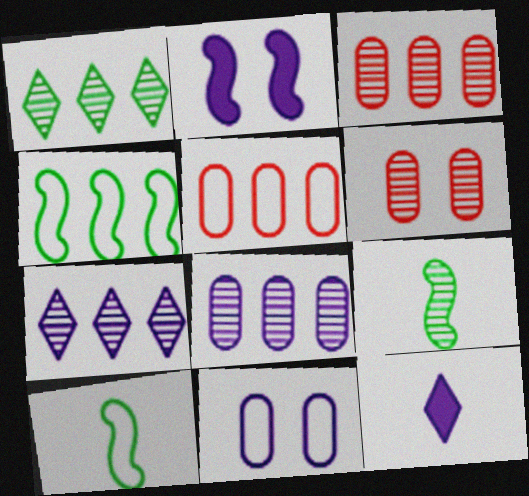[[4, 6, 12], 
[6, 7, 9]]